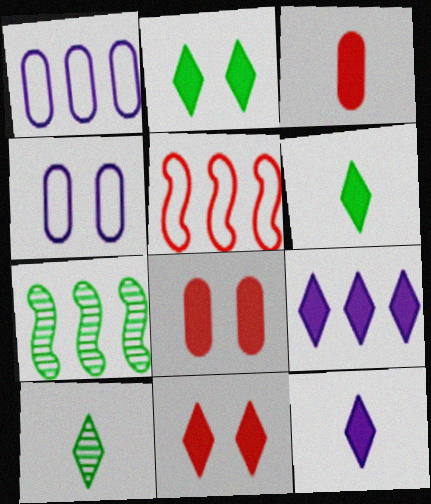[[6, 9, 11]]